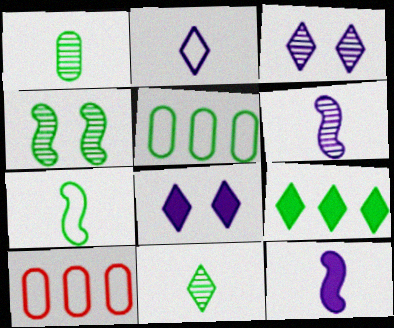[]